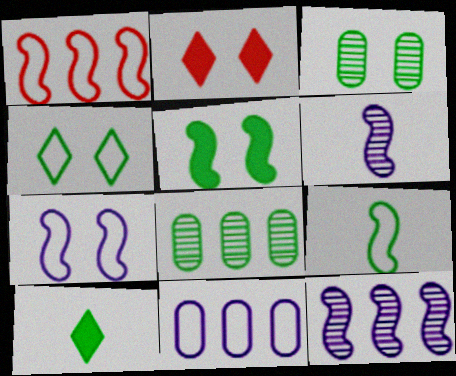[[1, 5, 6], 
[1, 7, 9], 
[2, 3, 7], 
[3, 4, 5]]